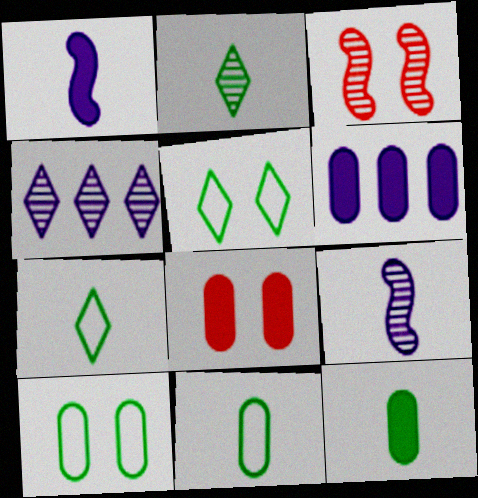[[3, 6, 7], 
[6, 8, 12]]